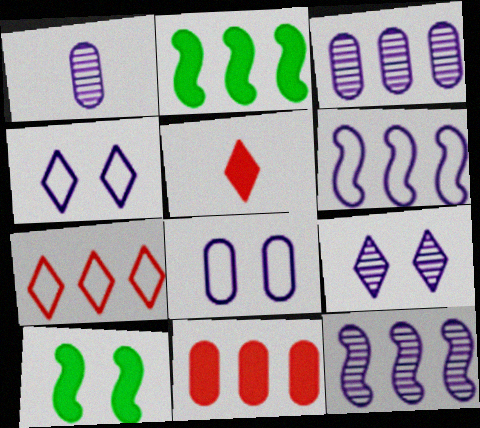[[1, 7, 10], 
[1, 9, 12], 
[2, 3, 7]]